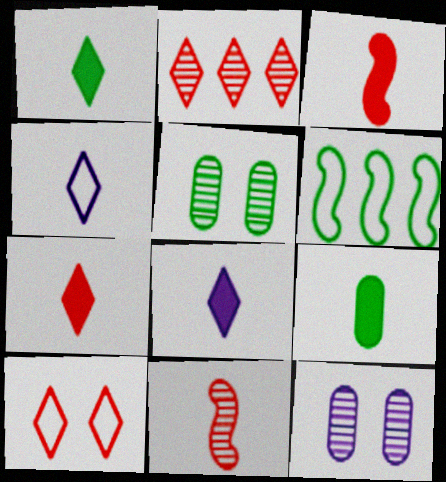[[1, 5, 6], 
[1, 7, 8], 
[2, 7, 10], 
[3, 8, 9], 
[4, 9, 11], 
[6, 7, 12]]